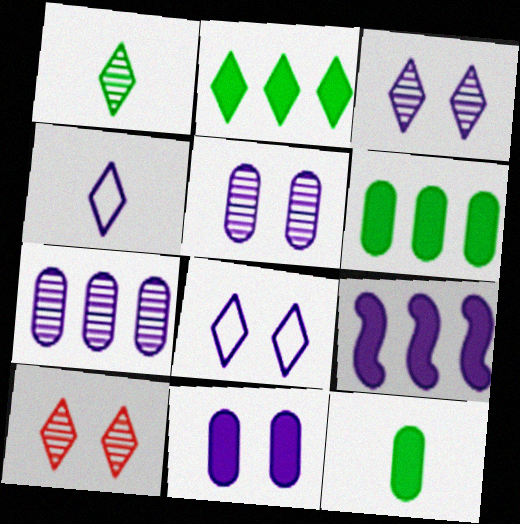[[2, 4, 10], 
[4, 5, 9]]